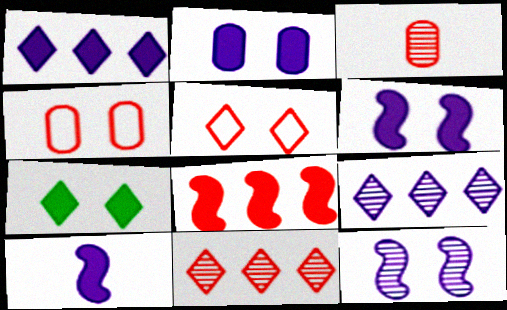[[1, 2, 10], 
[3, 5, 8], 
[4, 7, 12]]